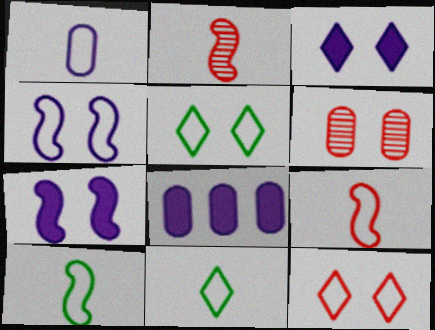[[1, 9, 11], 
[2, 5, 8], 
[5, 6, 7]]